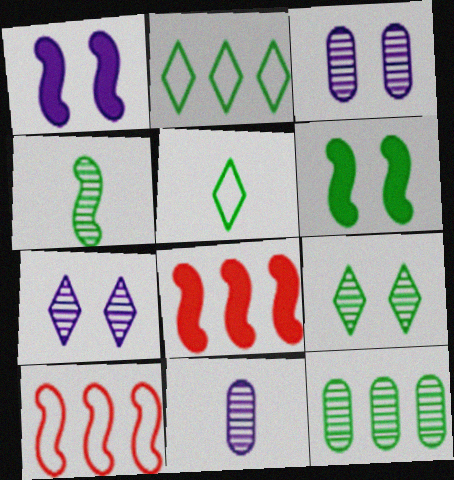[[1, 4, 10], 
[3, 5, 8], 
[4, 9, 12], 
[5, 6, 12]]